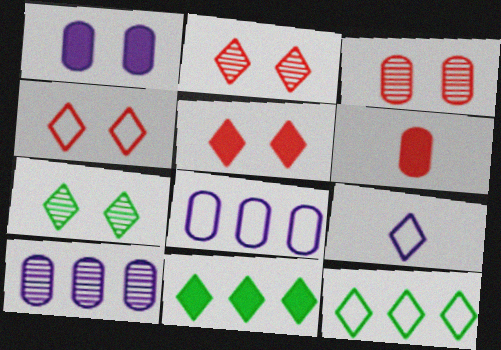[[2, 4, 5], 
[2, 9, 11], 
[4, 9, 12]]